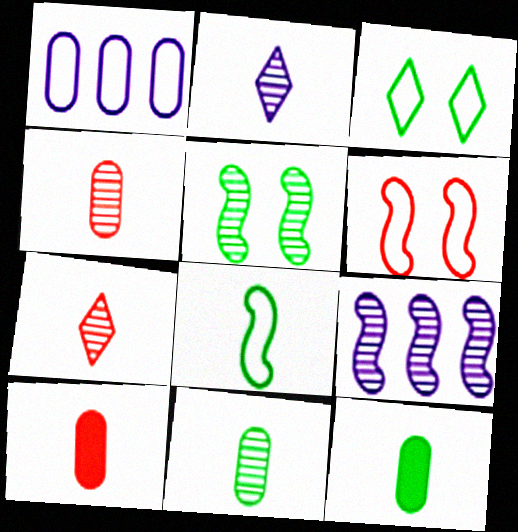[[2, 8, 10], 
[3, 9, 10]]